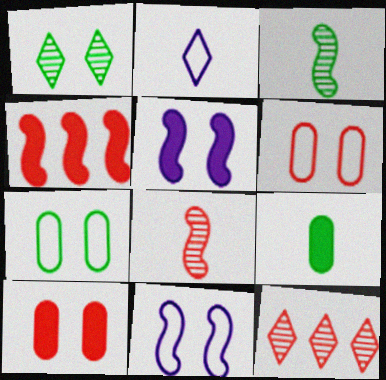[[1, 5, 6], 
[1, 10, 11], 
[2, 8, 9], 
[3, 4, 11], 
[9, 11, 12]]